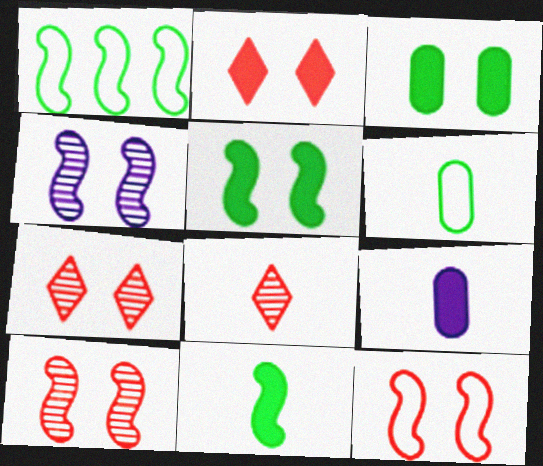[[1, 7, 9], 
[4, 5, 12]]